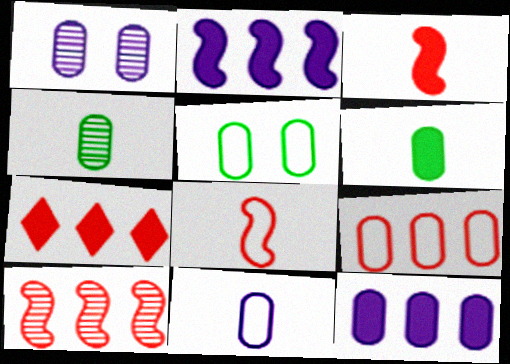[[1, 6, 9], 
[1, 11, 12], 
[5, 9, 11], 
[7, 9, 10]]